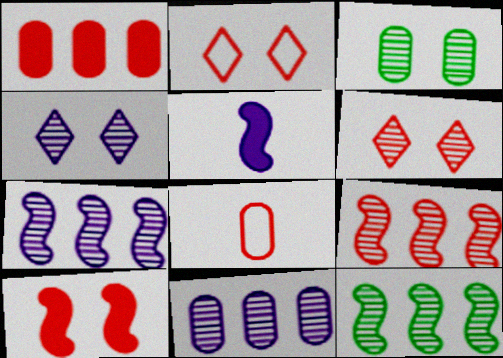[[7, 9, 12]]